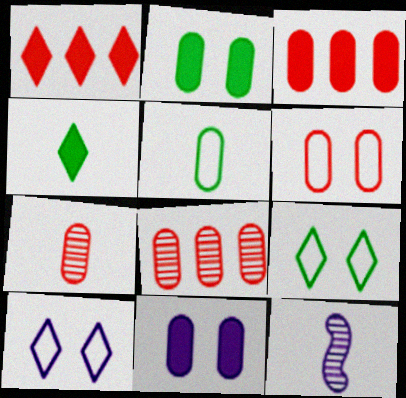[[3, 6, 7], 
[3, 9, 12], 
[5, 8, 11]]